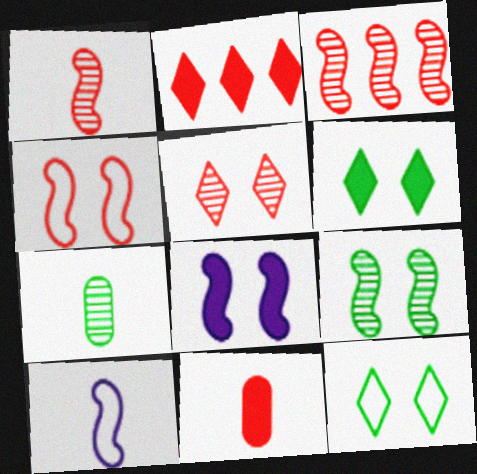[[4, 8, 9]]